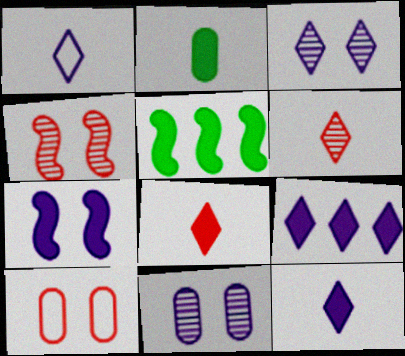[[1, 3, 9]]